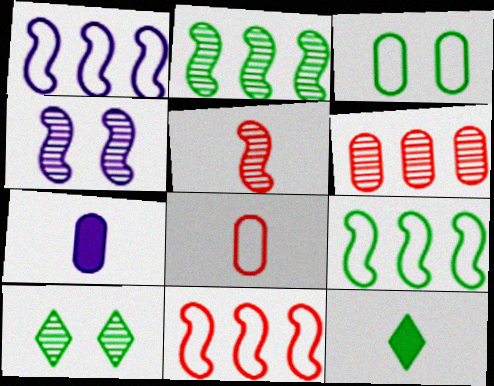[[1, 9, 11], 
[2, 3, 12], 
[2, 4, 5], 
[3, 6, 7], 
[7, 10, 11]]